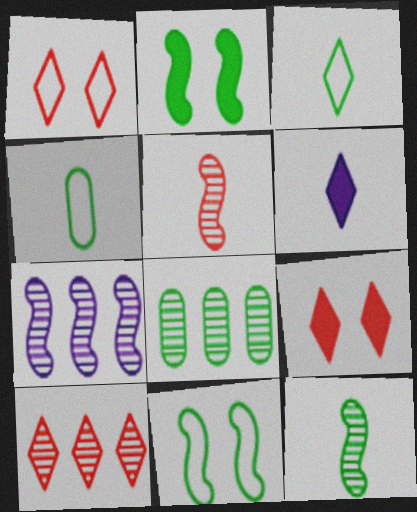[[2, 3, 8], 
[4, 5, 6], 
[4, 7, 9], 
[7, 8, 10]]